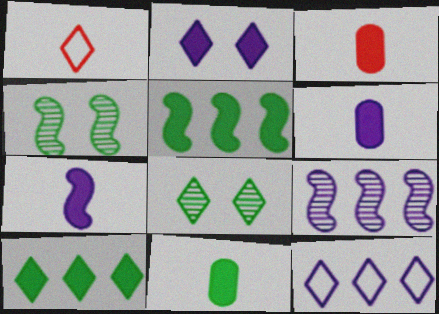[[2, 3, 5], 
[3, 4, 12], 
[3, 6, 11]]